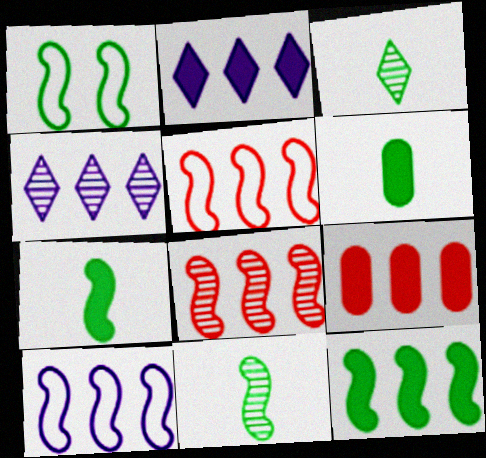[[1, 11, 12], 
[2, 9, 12], 
[8, 10, 12]]